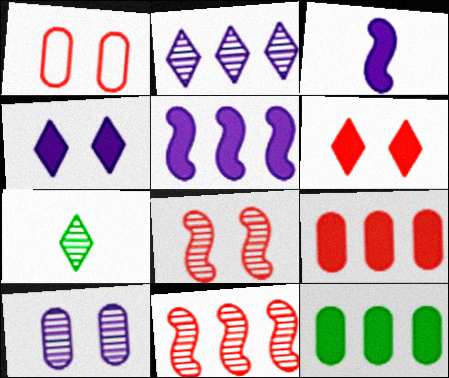[[1, 5, 7], 
[1, 6, 8], 
[3, 6, 12], 
[7, 10, 11]]